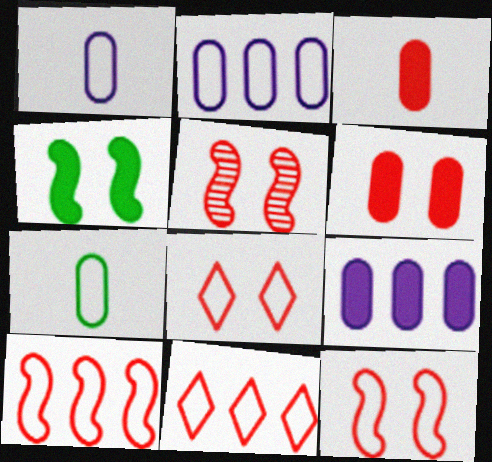[[3, 5, 11], 
[5, 6, 8]]